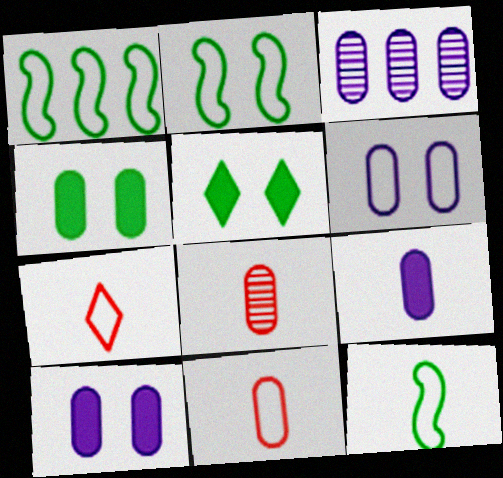[[1, 2, 12], 
[1, 6, 7], 
[3, 4, 11], 
[3, 6, 9]]